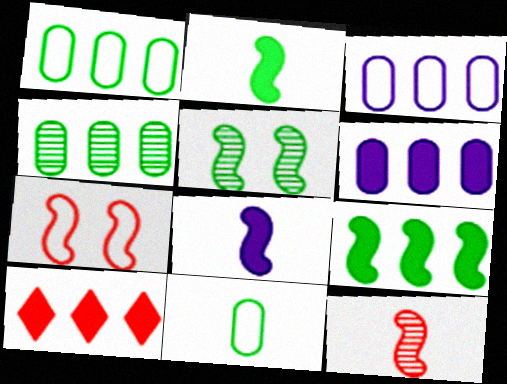[[6, 9, 10]]